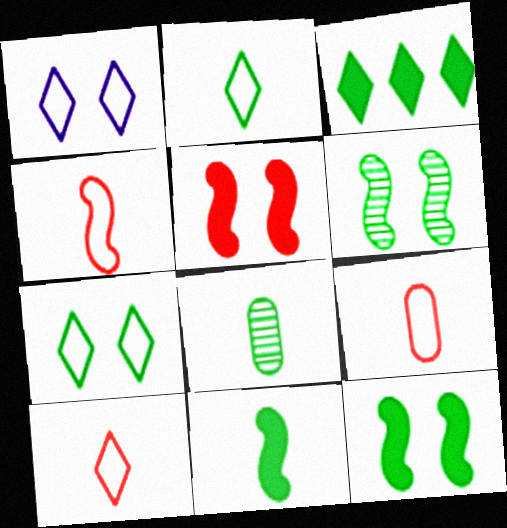[[2, 8, 11], 
[4, 9, 10]]